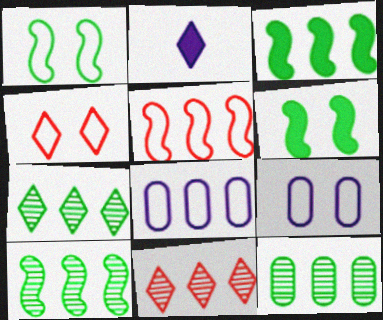[[1, 4, 9], 
[2, 4, 7], 
[3, 8, 11], 
[7, 10, 12]]